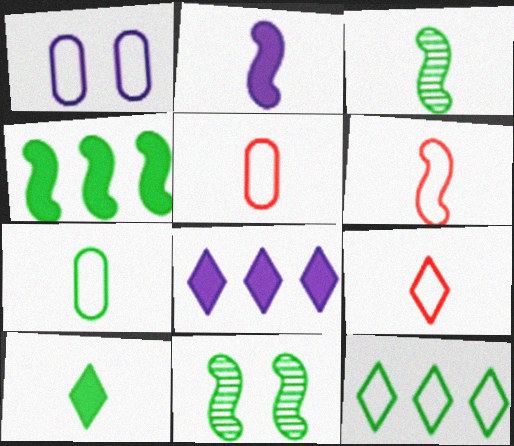[[1, 6, 12], 
[2, 3, 6], 
[3, 7, 10], 
[5, 6, 9], 
[5, 8, 11]]